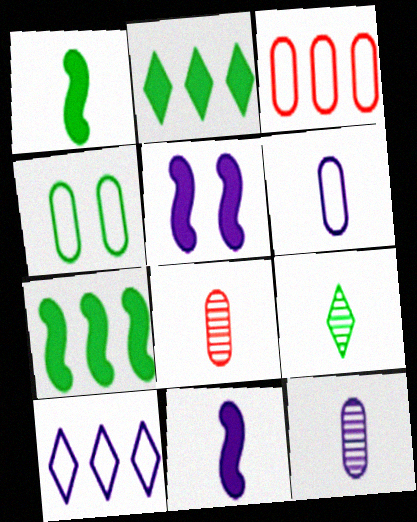[[3, 4, 6], 
[3, 5, 9], 
[4, 7, 9], 
[5, 10, 12]]